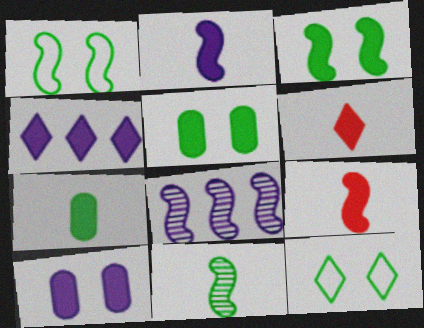[[1, 8, 9], 
[2, 4, 10], 
[2, 6, 7], 
[4, 5, 9]]